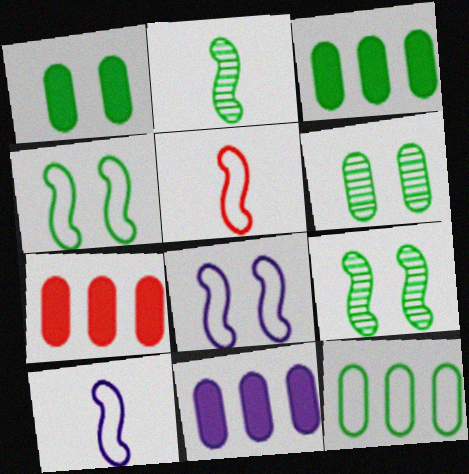[[3, 7, 11]]